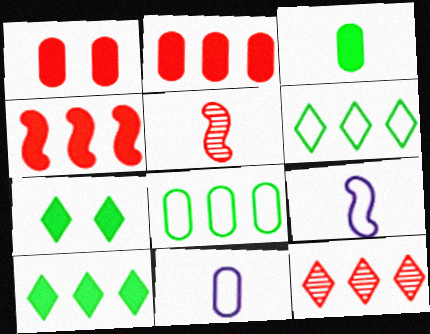[]